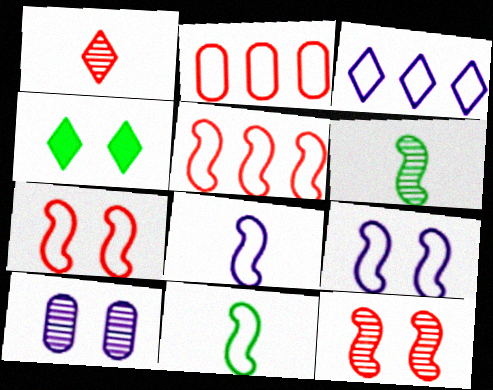[[1, 3, 4], 
[4, 7, 10], 
[5, 9, 11]]